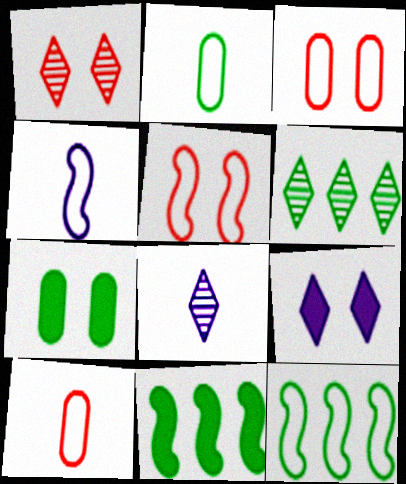[[1, 6, 8], 
[3, 8, 11], 
[4, 5, 12]]